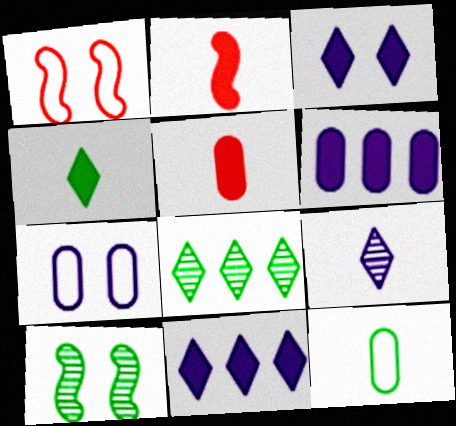[[2, 7, 8], 
[2, 9, 12]]